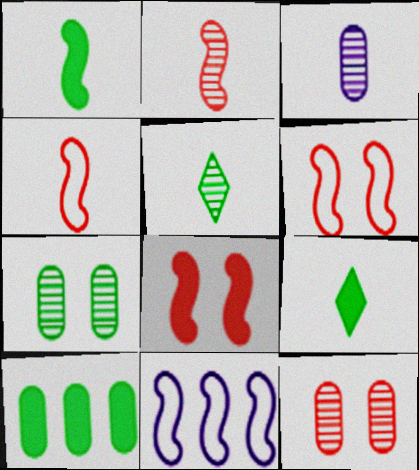[[2, 3, 5], 
[3, 4, 9], 
[9, 11, 12]]